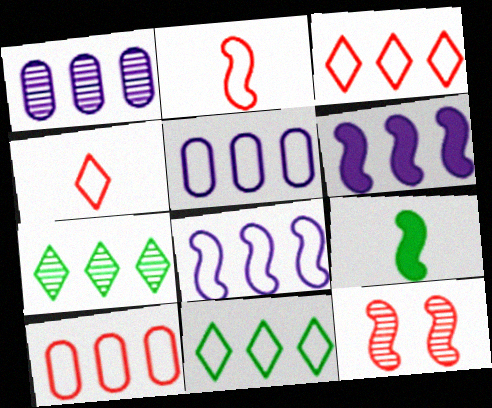[[6, 7, 10], 
[8, 9, 12], 
[8, 10, 11]]